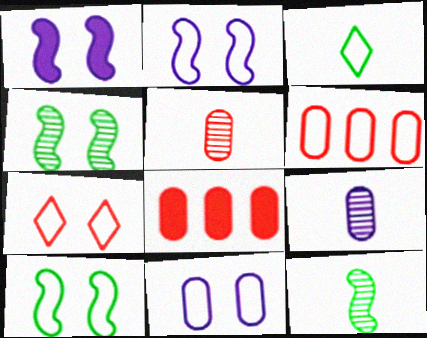[[2, 3, 6], 
[7, 10, 11]]